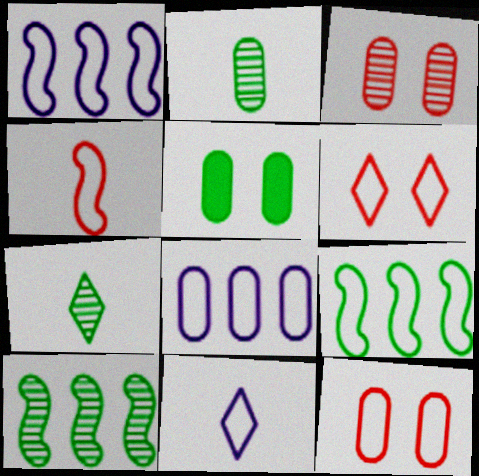[[5, 7, 9], 
[9, 11, 12]]